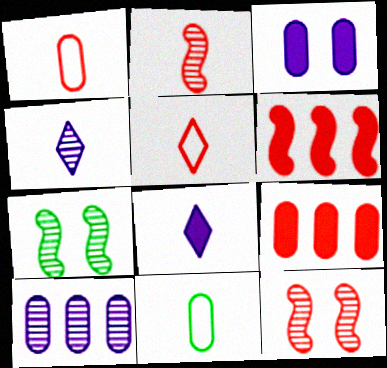[[2, 8, 11], 
[5, 9, 12]]